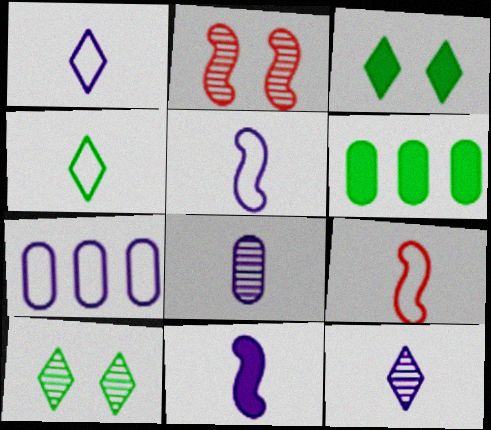[[1, 2, 6], 
[1, 8, 11]]